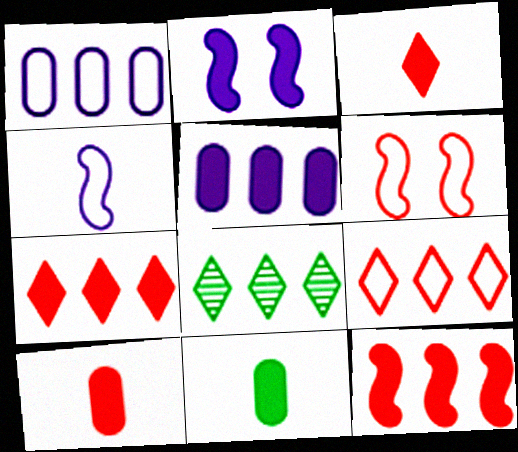[[1, 8, 12], 
[2, 7, 11]]